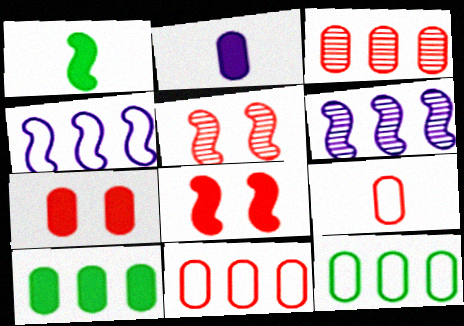[[1, 4, 5], 
[2, 7, 10], 
[3, 7, 9]]